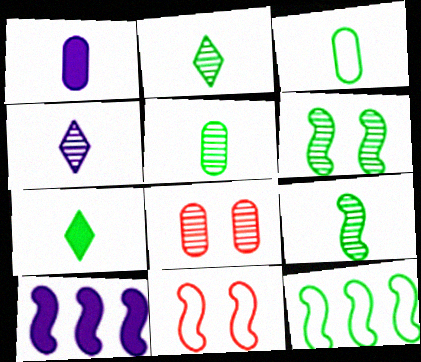[[2, 5, 9], 
[3, 7, 9], 
[9, 10, 11]]